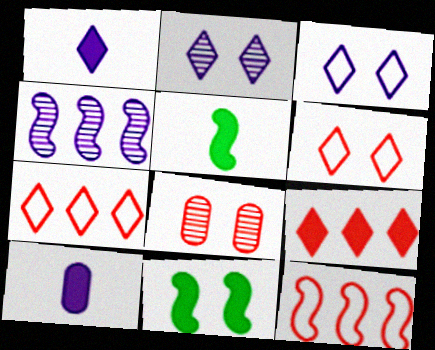[[3, 4, 10], 
[3, 8, 11], 
[9, 10, 11]]